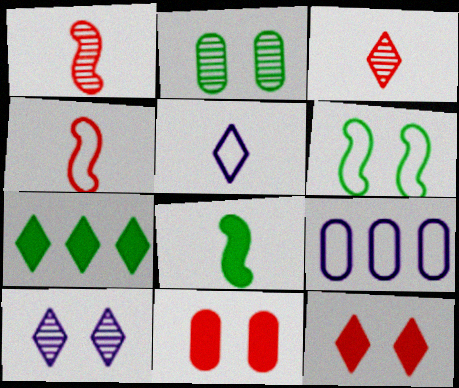[[6, 10, 11]]